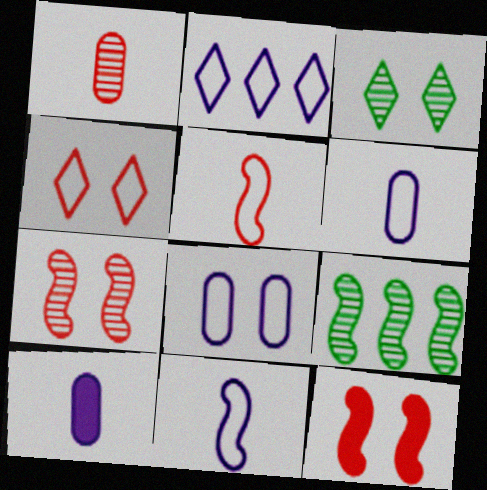[[2, 8, 11], 
[3, 8, 12], 
[4, 9, 10], 
[9, 11, 12]]